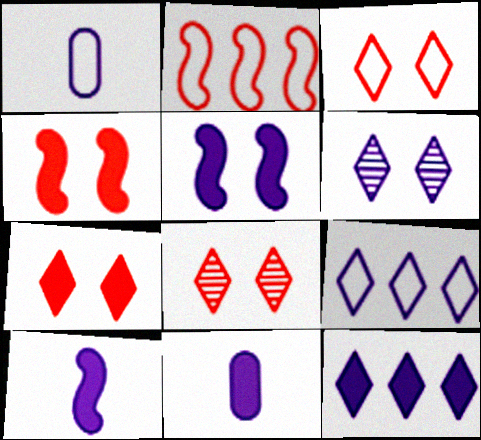[[3, 7, 8], 
[5, 11, 12]]